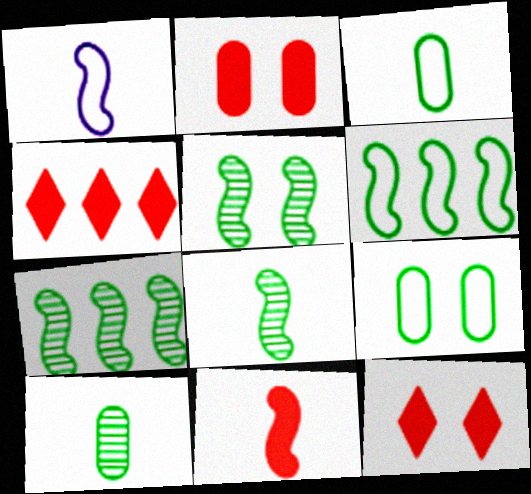[[1, 8, 11], 
[2, 4, 11], 
[5, 7, 8]]